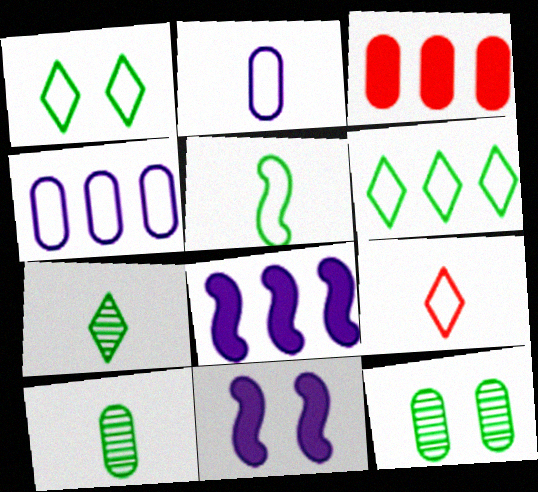[[2, 3, 12], 
[2, 5, 9], 
[8, 9, 12]]